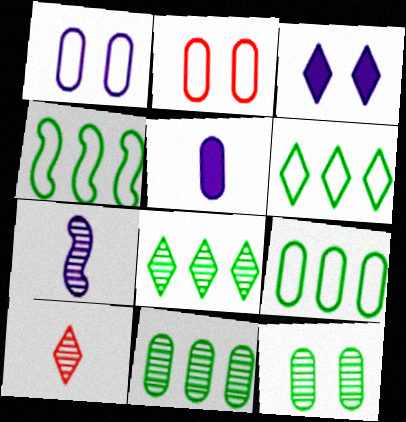[[2, 5, 11], 
[3, 6, 10], 
[4, 6, 9]]